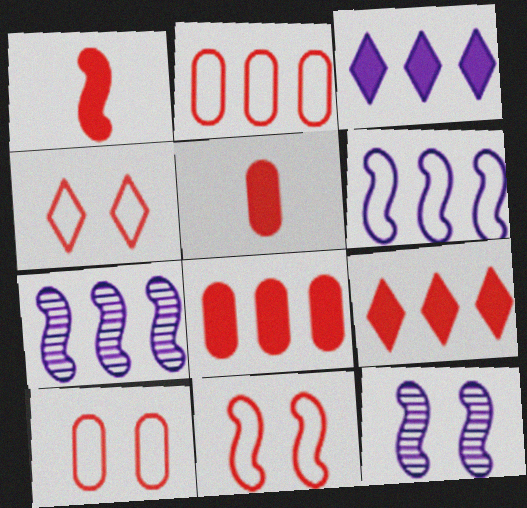[[4, 10, 11]]